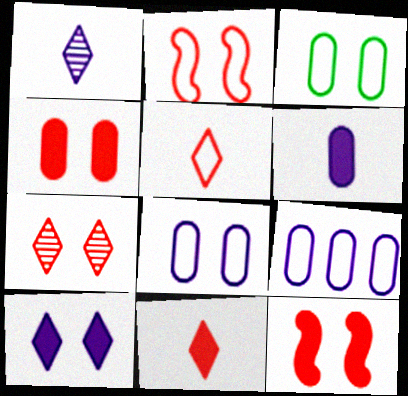[[2, 4, 7]]